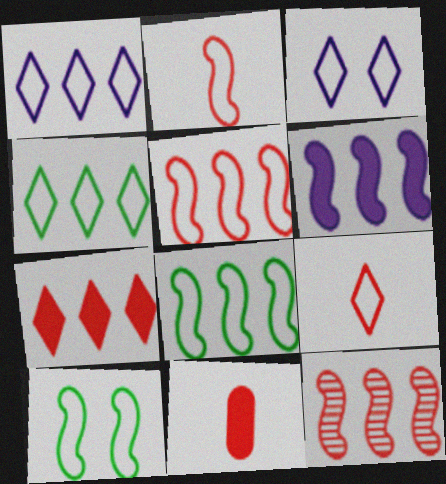[[3, 4, 9], 
[6, 8, 12]]